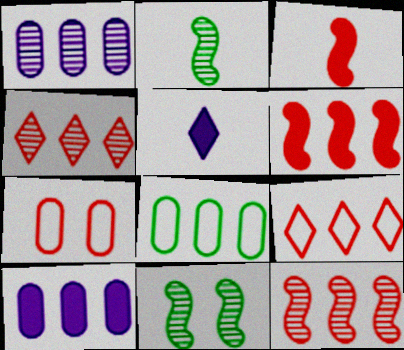[[3, 4, 7]]